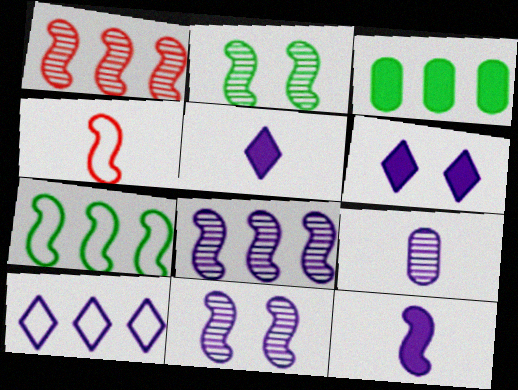[[1, 3, 10]]